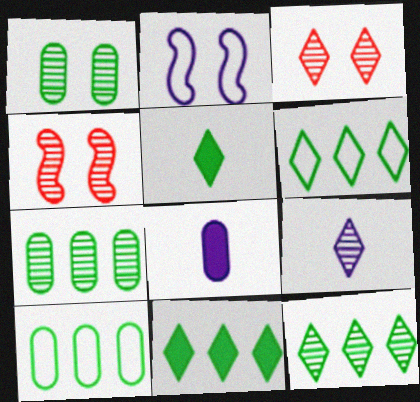[[3, 9, 12], 
[4, 6, 8], 
[4, 7, 9], 
[6, 11, 12]]